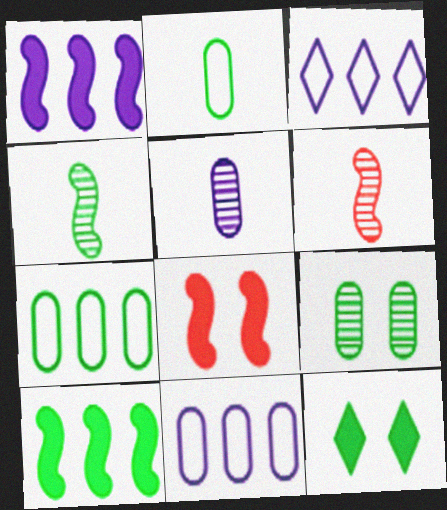[[4, 7, 12], 
[6, 11, 12]]